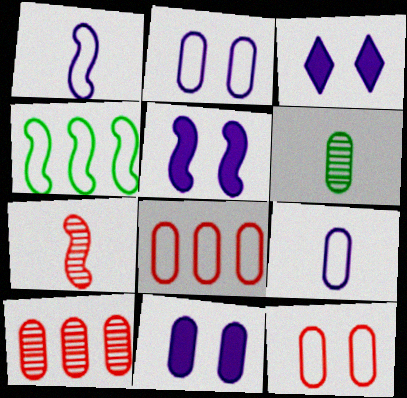[[3, 5, 11], 
[4, 5, 7], 
[6, 8, 11]]